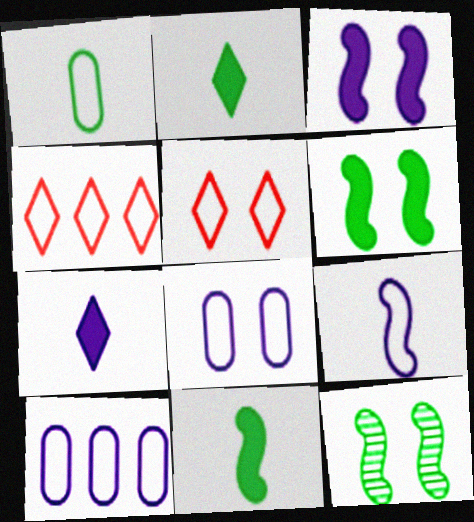[]